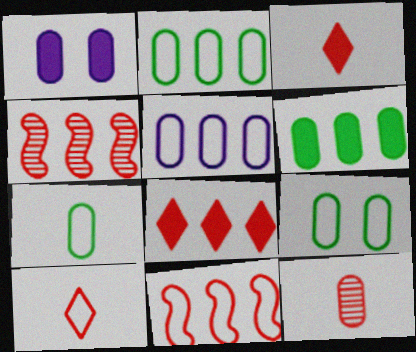[[1, 2, 12], 
[2, 7, 9]]